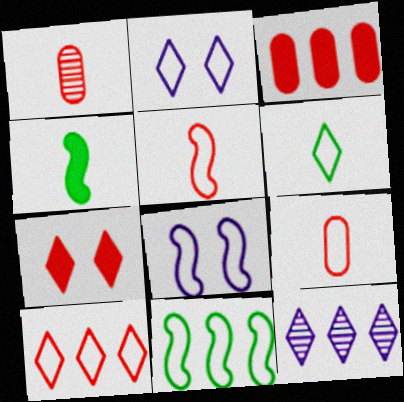[[2, 6, 10], 
[2, 9, 11], 
[3, 11, 12], 
[5, 8, 11], 
[6, 7, 12]]